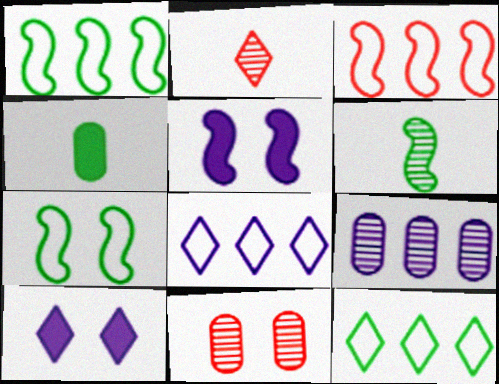[[2, 10, 12], 
[3, 5, 6], 
[7, 10, 11]]